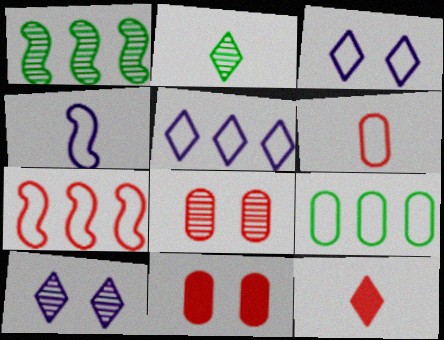[[5, 7, 9], 
[7, 8, 12]]